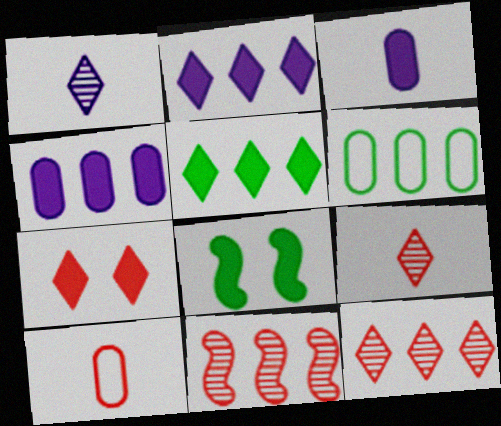[[2, 6, 11], 
[7, 10, 11]]